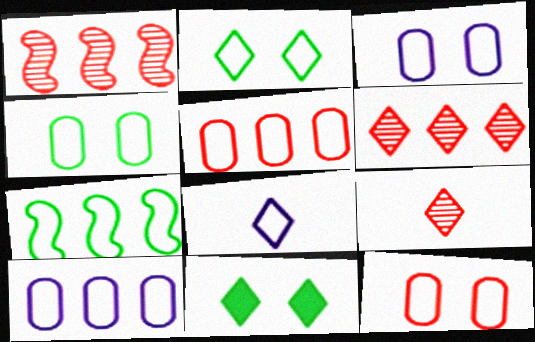[[3, 4, 12], 
[6, 8, 11], 
[7, 8, 12]]